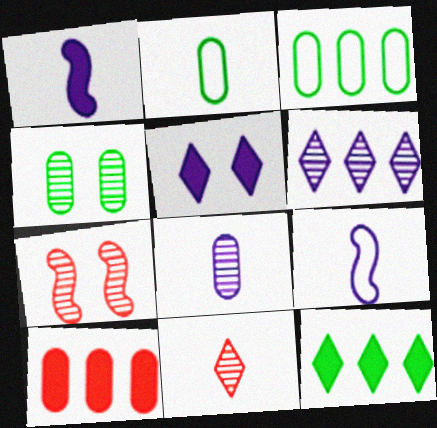[[1, 2, 11]]